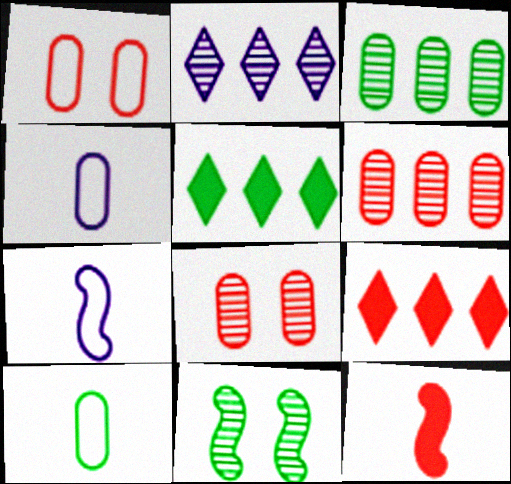[[4, 9, 11], 
[5, 7, 8], 
[5, 10, 11]]